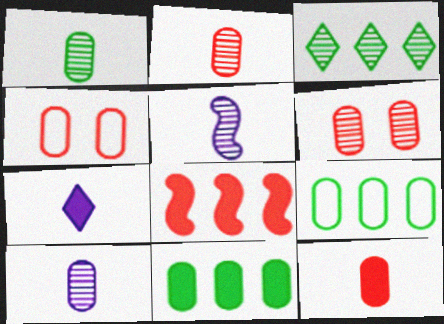[[1, 2, 10], 
[3, 5, 6], 
[4, 10, 11]]